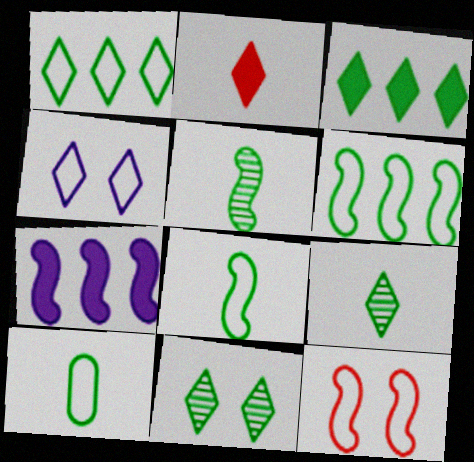[[5, 7, 12]]